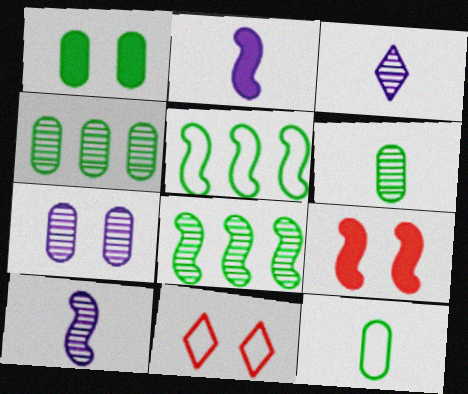[[1, 4, 12], 
[2, 4, 11], 
[5, 9, 10]]